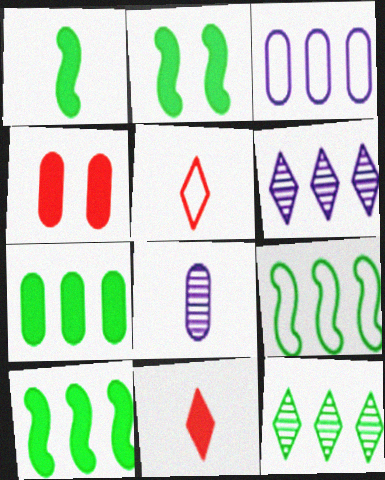[[1, 2, 10], 
[1, 5, 8], 
[7, 9, 12]]